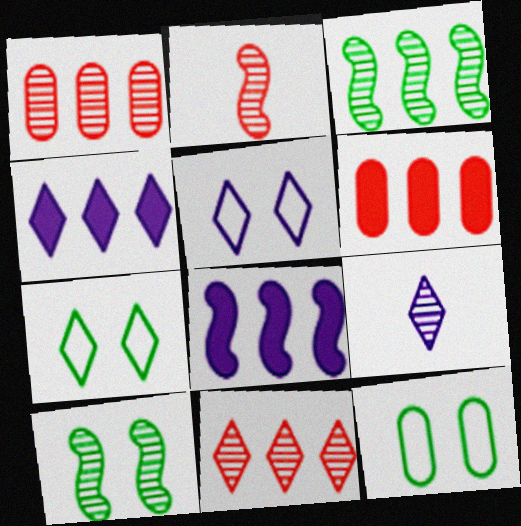[[1, 9, 10], 
[2, 4, 12], 
[4, 5, 9]]